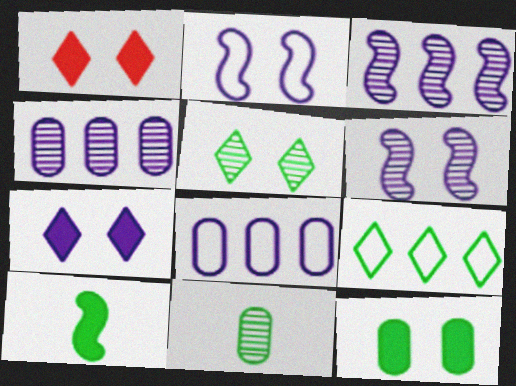[]